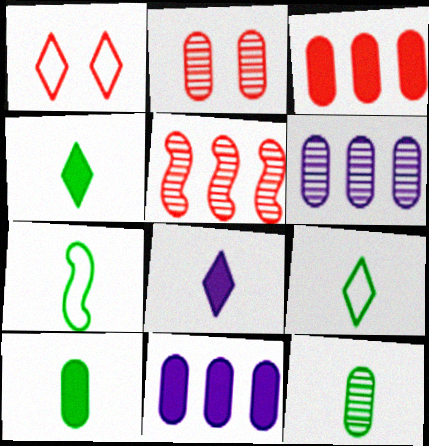[[2, 6, 12], 
[4, 7, 12]]